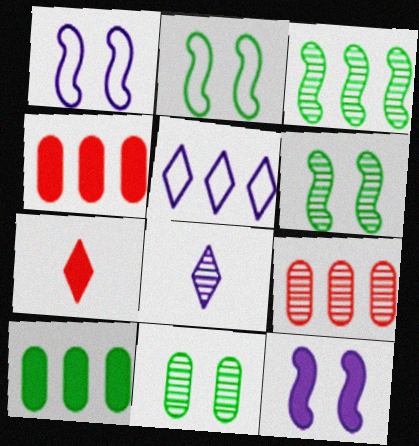[[2, 4, 8], 
[3, 4, 5], 
[6, 8, 9], 
[7, 10, 12]]